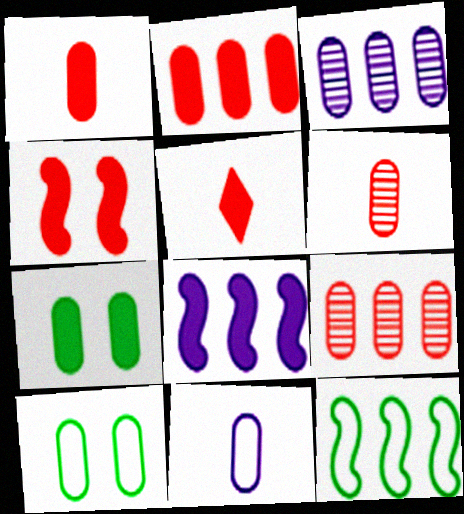[[1, 3, 10], 
[2, 4, 5], 
[5, 7, 8], 
[7, 9, 11]]